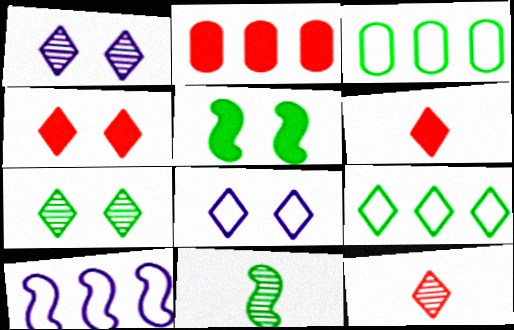[[1, 6, 9], 
[2, 8, 11], 
[4, 7, 8]]